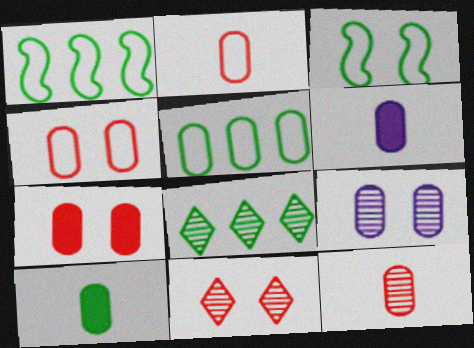[[1, 6, 11], 
[3, 8, 10]]